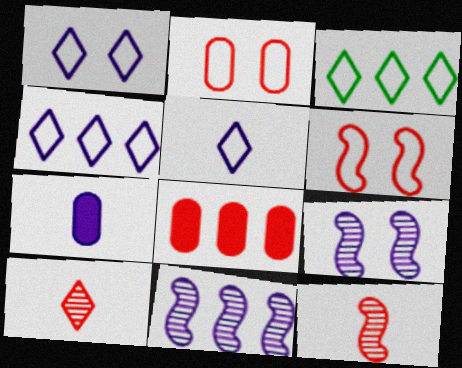[[1, 4, 5], 
[1, 7, 11], 
[3, 8, 11], 
[4, 7, 9], 
[6, 8, 10]]